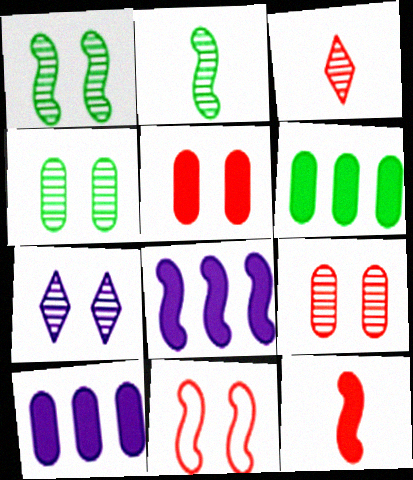[[1, 7, 9], 
[2, 8, 11]]